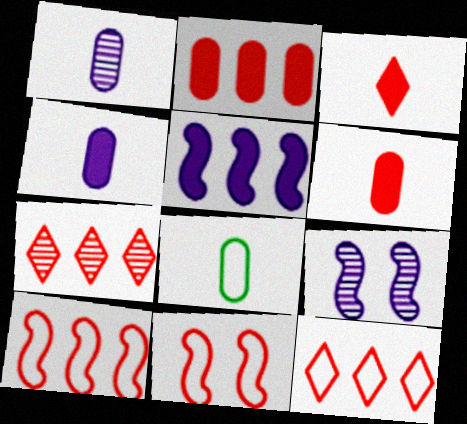[[1, 6, 8], 
[2, 7, 10], 
[6, 7, 11]]